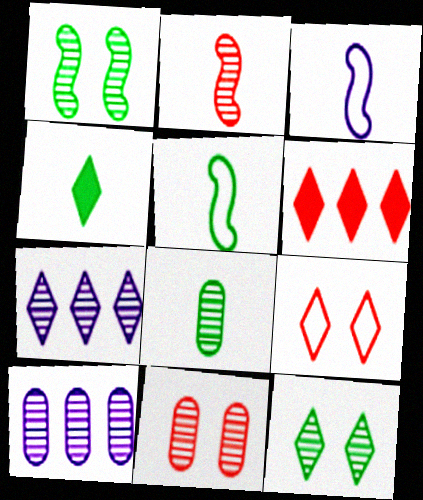[[2, 10, 12], 
[4, 5, 8], 
[4, 7, 9], 
[8, 10, 11]]